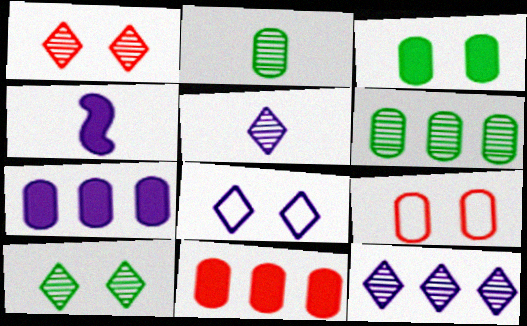[[2, 7, 9]]